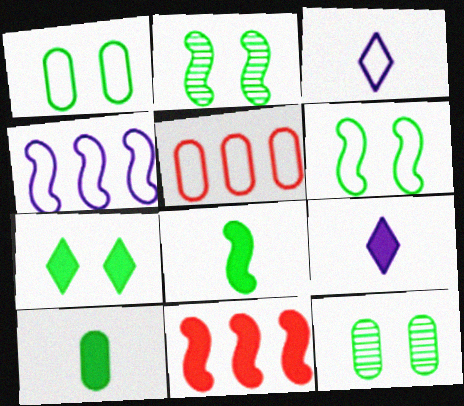[[1, 2, 7], 
[2, 5, 9], 
[3, 5, 6], 
[3, 11, 12], 
[6, 7, 12]]